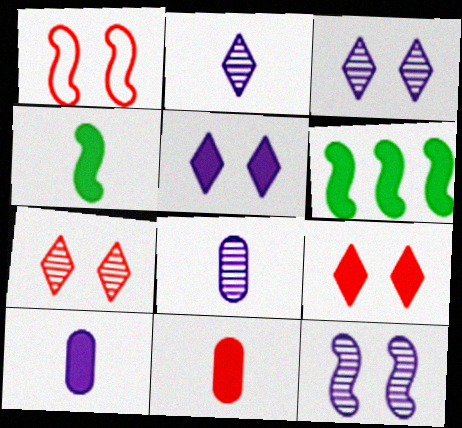[[5, 6, 11], 
[6, 9, 10]]